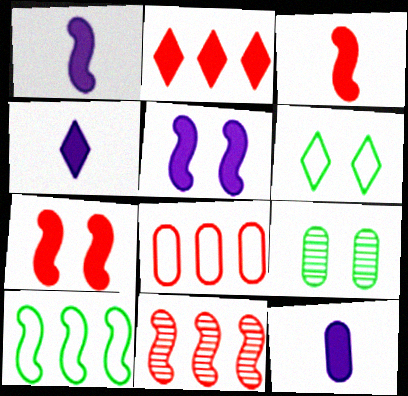[[1, 4, 12], 
[2, 8, 11], 
[6, 11, 12], 
[8, 9, 12]]